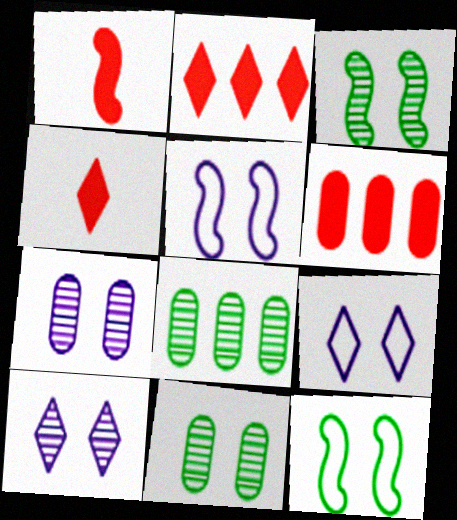[[1, 8, 9], 
[4, 5, 8]]